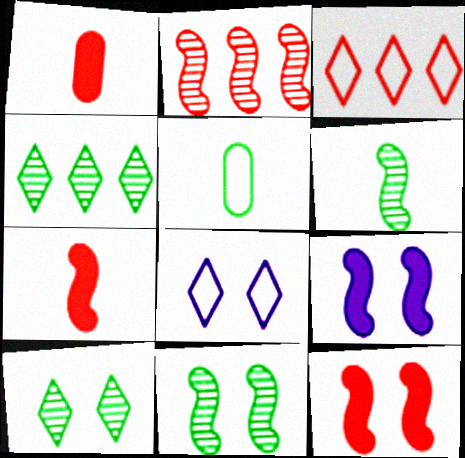[]